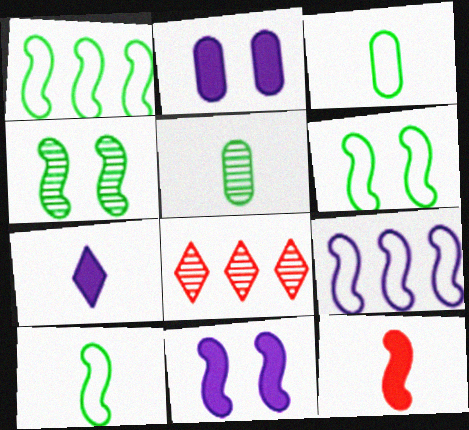[[1, 6, 10], 
[2, 8, 10], 
[3, 8, 11], 
[4, 9, 12]]